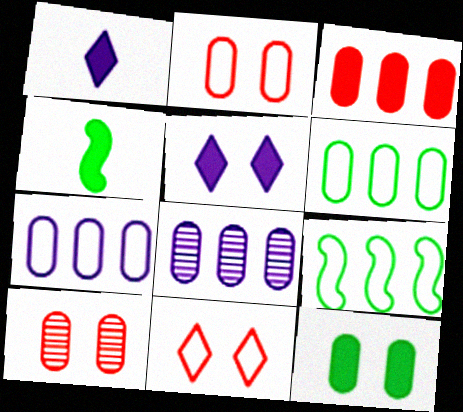[[1, 9, 10], 
[3, 4, 5], 
[3, 6, 8], 
[4, 8, 11]]